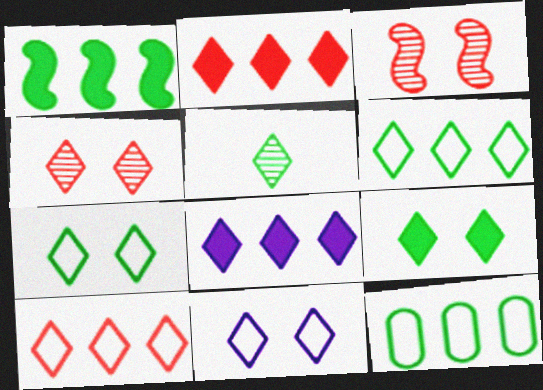[[2, 5, 11], 
[4, 9, 11], 
[5, 6, 9]]